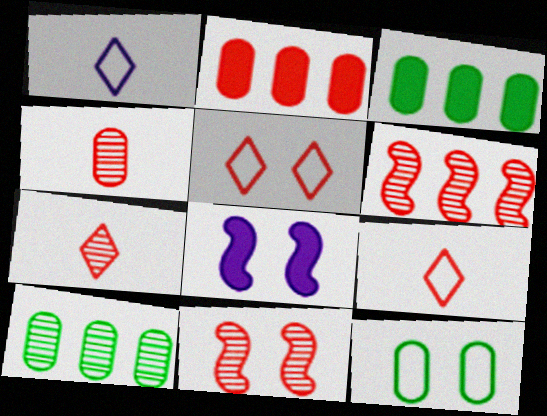[[1, 3, 11], 
[2, 9, 11], 
[8, 9, 10]]